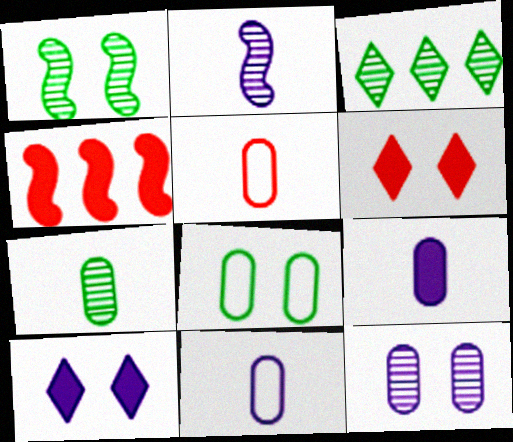[[1, 3, 7], 
[5, 7, 9]]